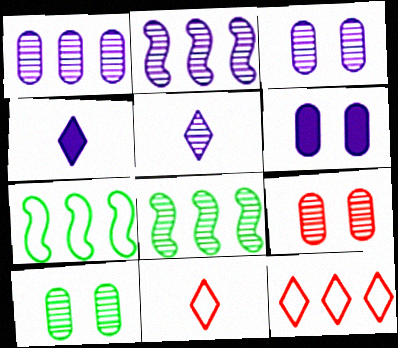[[2, 3, 5], 
[3, 9, 10], 
[4, 7, 9], 
[5, 8, 9], 
[6, 8, 11]]